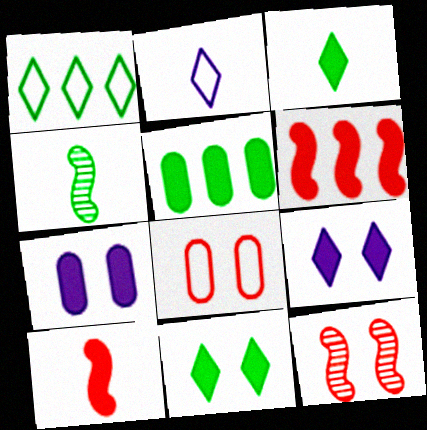[[2, 5, 12], 
[3, 6, 7], 
[5, 9, 10]]